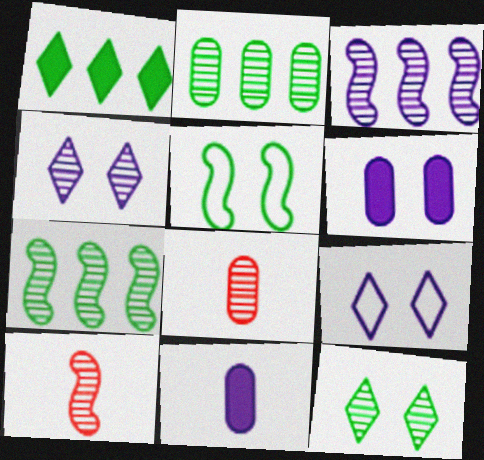[[2, 4, 10], 
[3, 8, 12], 
[3, 9, 11], 
[4, 7, 8]]